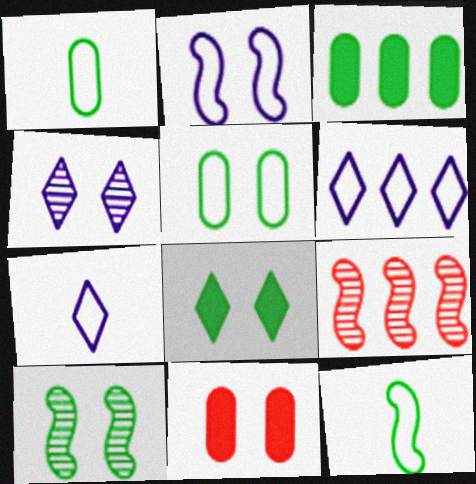[[3, 6, 9], 
[5, 8, 10]]